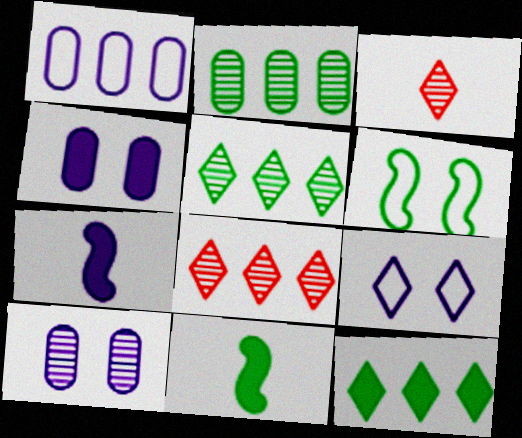[[3, 9, 12]]